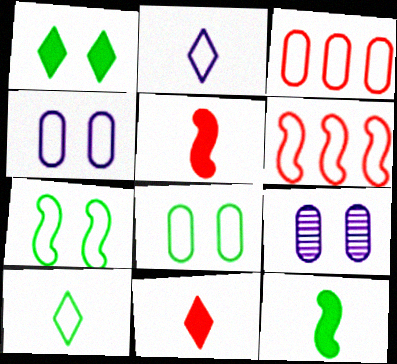[[2, 3, 7], 
[2, 6, 8], 
[4, 6, 10]]